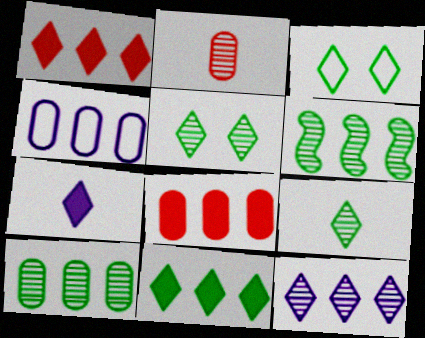[[1, 4, 6], 
[3, 9, 11], 
[4, 8, 10]]